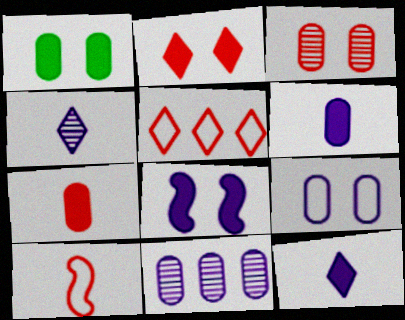[[1, 2, 8], 
[1, 3, 9], 
[6, 9, 11]]